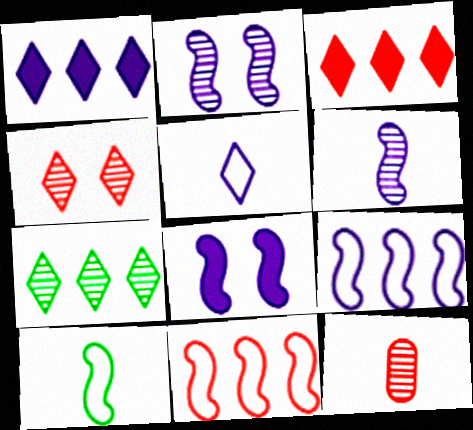[[2, 7, 12], 
[6, 8, 9]]